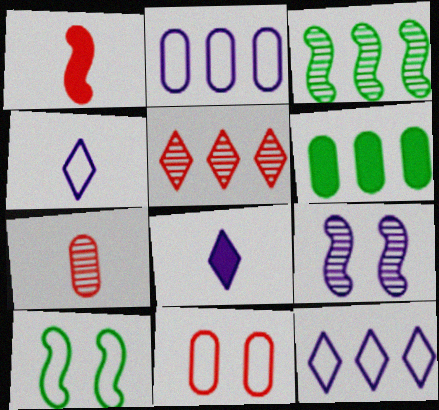[[1, 5, 11], 
[2, 8, 9], 
[3, 8, 11]]